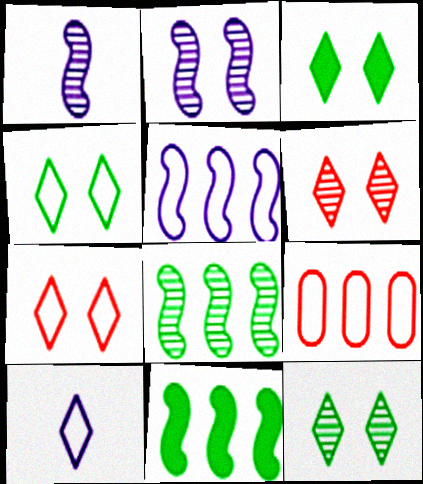[[1, 3, 9], 
[3, 4, 12]]